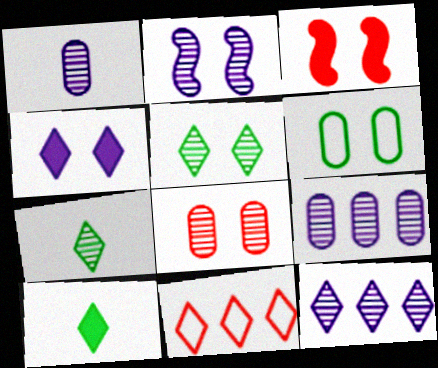[[1, 2, 12], 
[2, 5, 8], 
[4, 7, 11]]